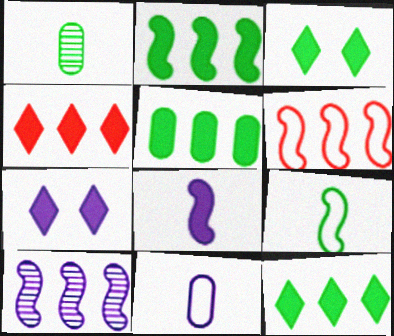[[1, 6, 7], 
[2, 5, 12], 
[2, 6, 10], 
[7, 10, 11]]